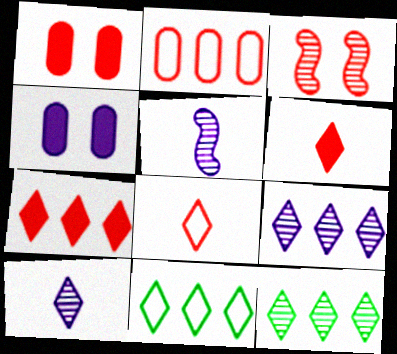[[1, 5, 11], 
[2, 3, 6], 
[7, 9, 11]]